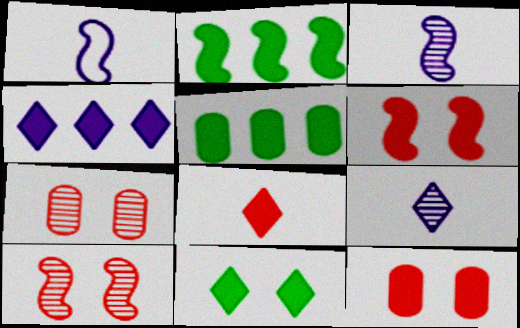[[1, 2, 10], 
[4, 8, 11]]